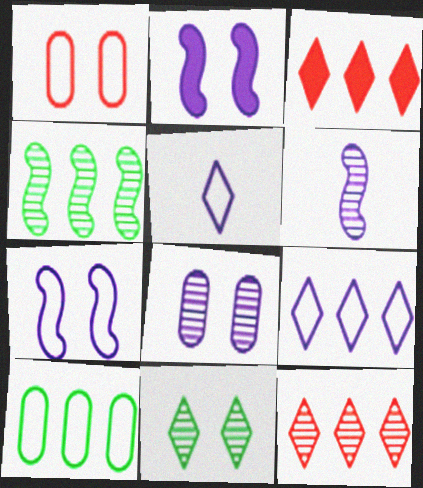[[1, 2, 11], 
[3, 5, 11]]